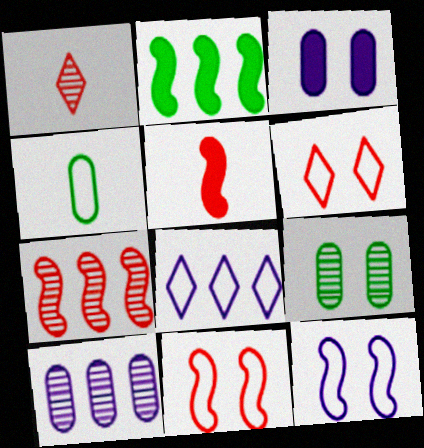[[4, 8, 11], 
[5, 7, 11], 
[5, 8, 9]]